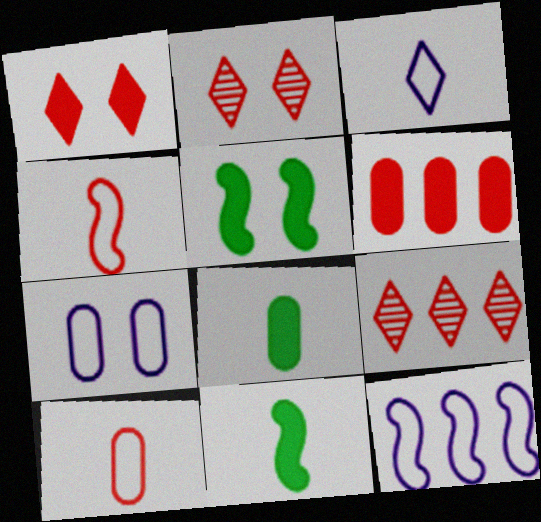[[2, 4, 6], 
[2, 5, 7], 
[2, 8, 12], 
[3, 7, 12], 
[7, 9, 11]]